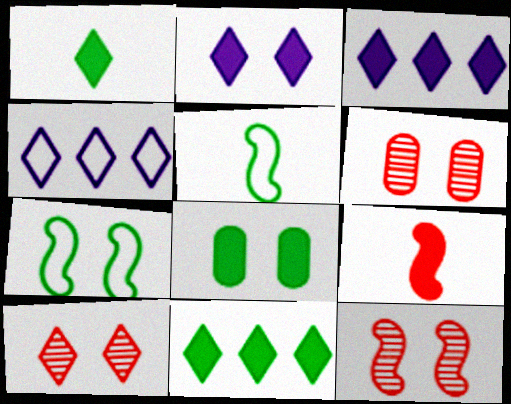[[1, 4, 10], 
[2, 6, 7], 
[3, 5, 6], 
[3, 8, 9], 
[6, 10, 12]]